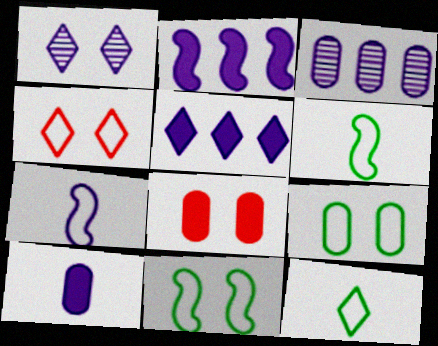[[1, 8, 11]]